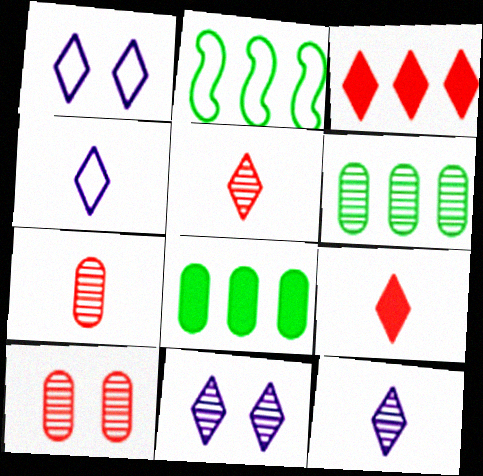[]